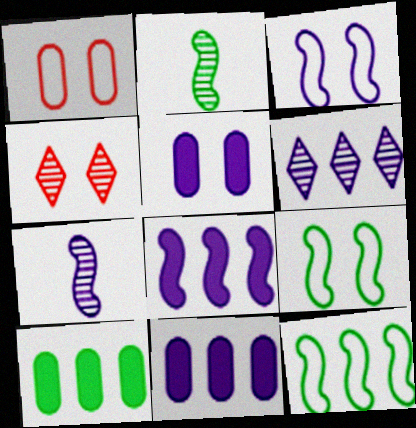[[3, 7, 8], 
[4, 5, 9]]